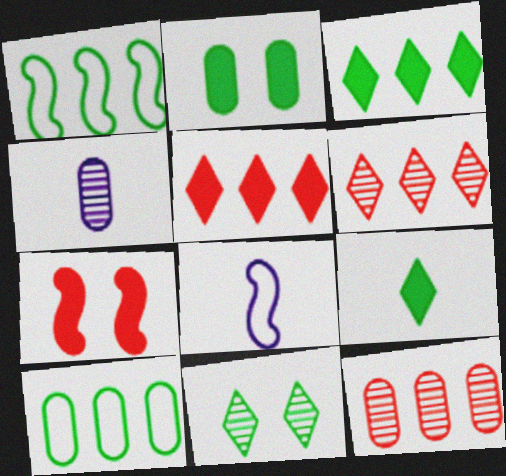[[2, 6, 8]]